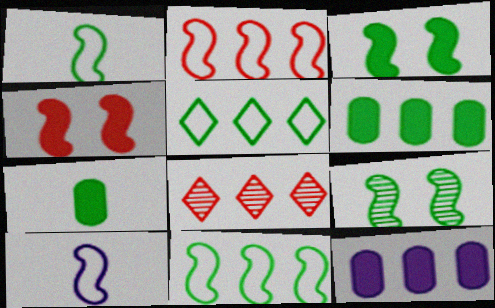[[5, 7, 9], 
[8, 11, 12]]